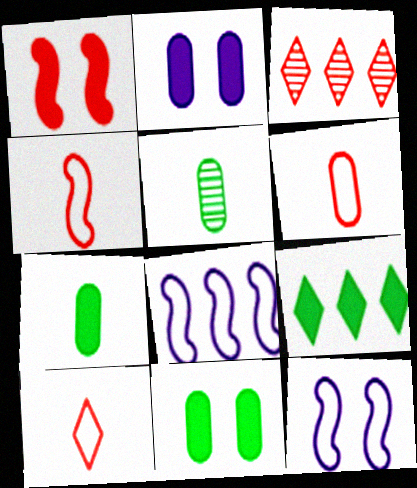[[1, 3, 6], 
[3, 7, 12], 
[4, 6, 10]]